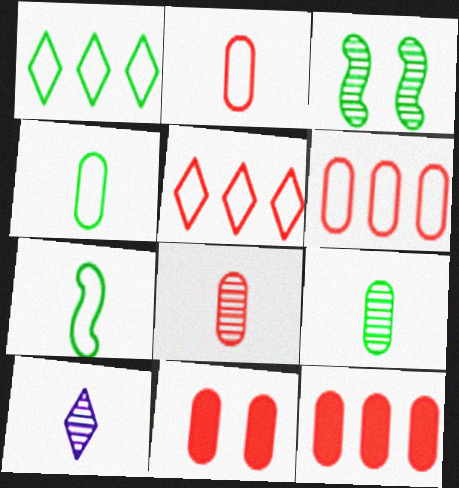[[6, 8, 11]]